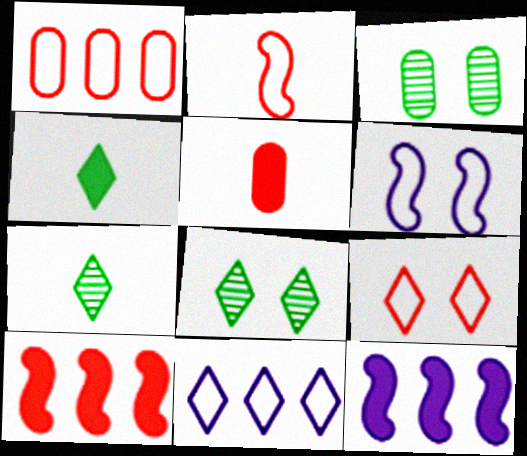[[1, 2, 9]]